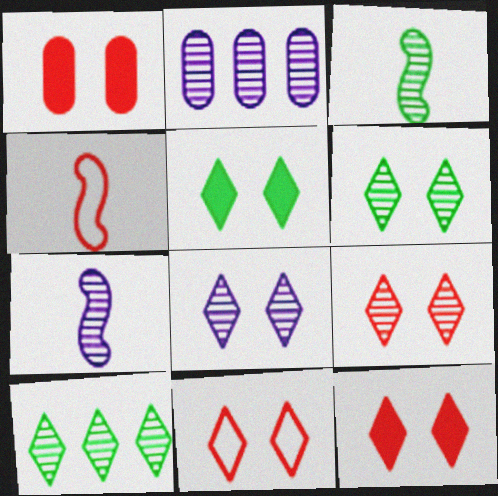[[2, 3, 9], 
[2, 4, 5], 
[2, 7, 8], 
[5, 8, 11], 
[6, 8, 9], 
[9, 11, 12]]